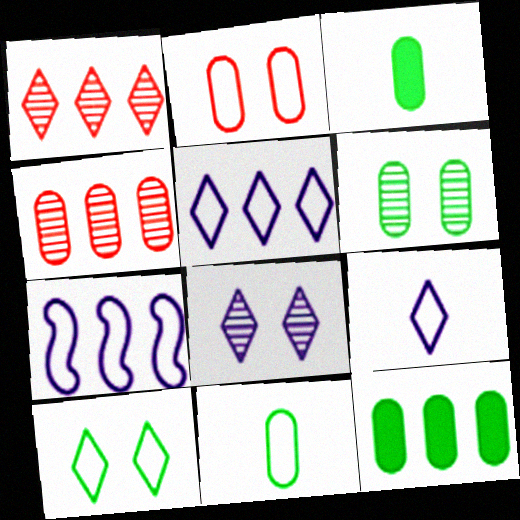[[1, 7, 12], 
[6, 11, 12]]